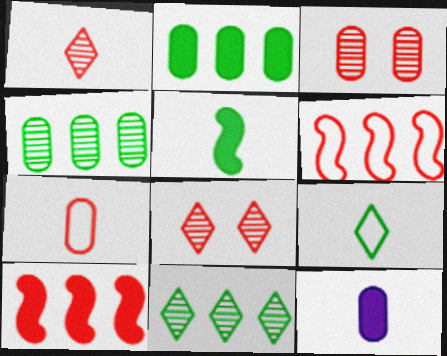[[7, 8, 10]]